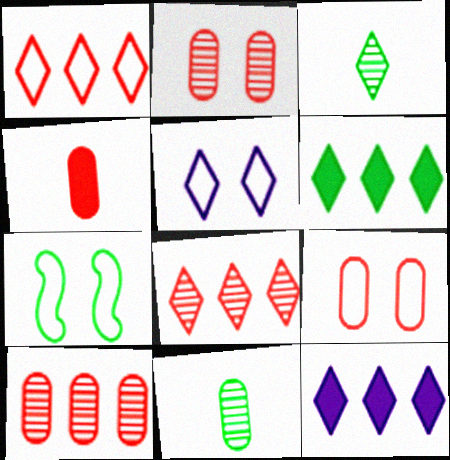[[4, 9, 10], 
[5, 7, 9], 
[6, 7, 11]]